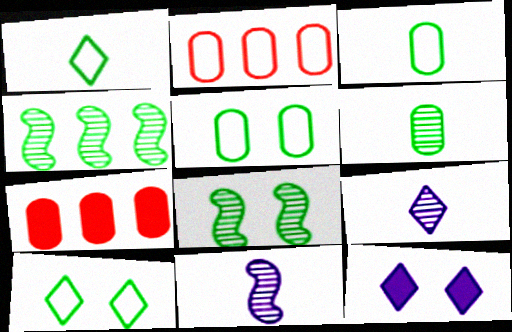[[7, 10, 11]]